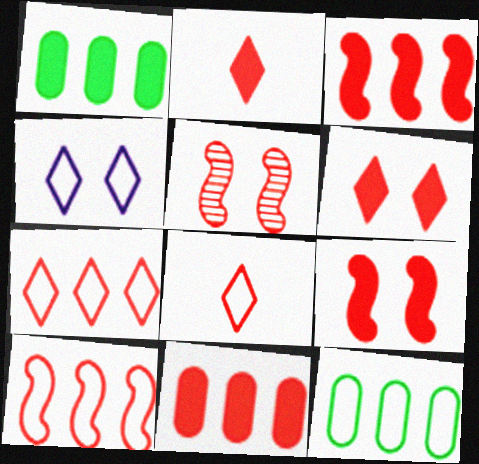[[2, 9, 11], 
[5, 8, 11]]